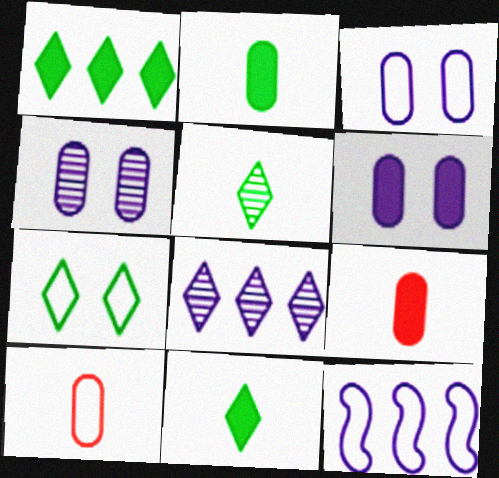[[1, 5, 7], 
[3, 4, 6], 
[7, 10, 12]]